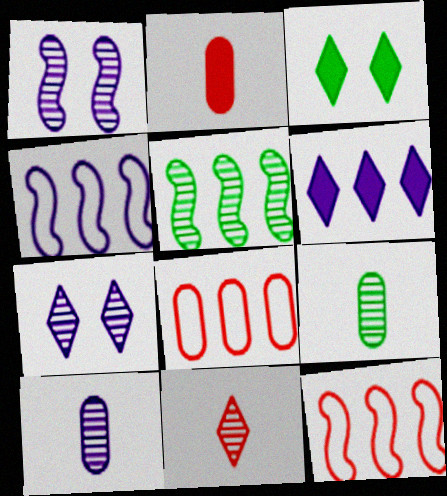[[3, 10, 12], 
[5, 6, 8]]